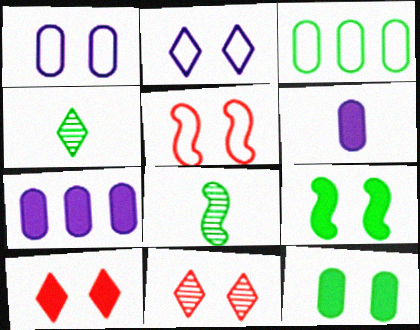[[1, 9, 11], 
[3, 4, 9], 
[4, 5, 7]]